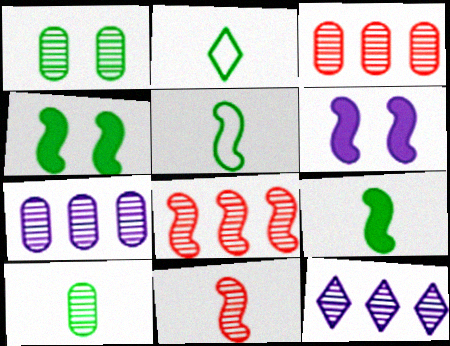[[1, 11, 12], 
[2, 3, 6], 
[2, 9, 10], 
[5, 6, 8]]